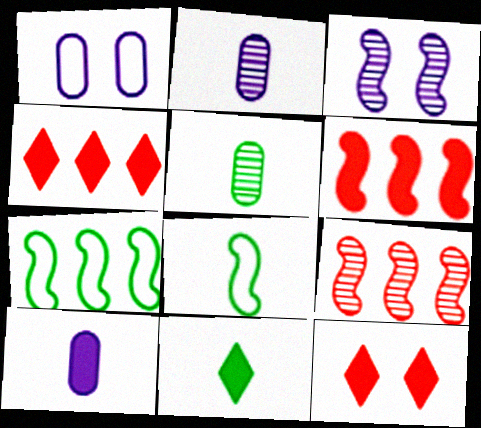[[1, 9, 11], 
[2, 7, 12], 
[3, 6, 8], 
[5, 8, 11]]